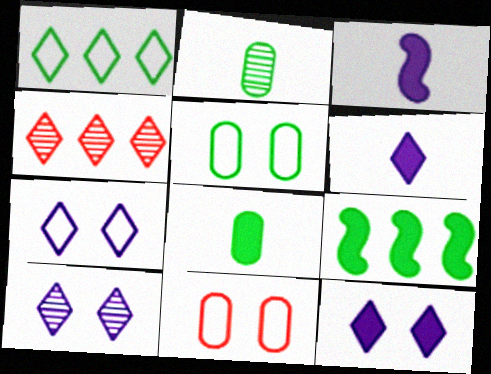[[3, 4, 5], 
[7, 10, 12]]